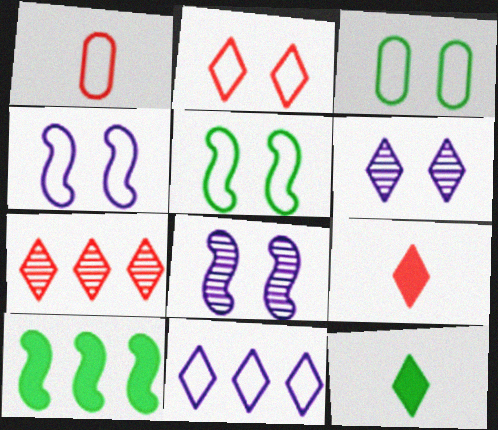[[1, 5, 11], 
[1, 6, 10], 
[2, 3, 4], 
[2, 7, 9]]